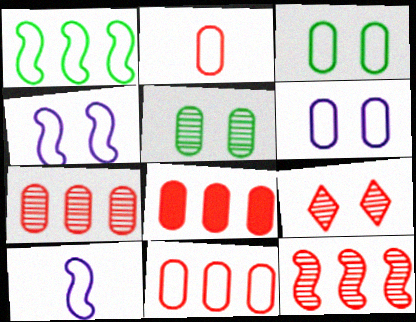[[7, 8, 11]]